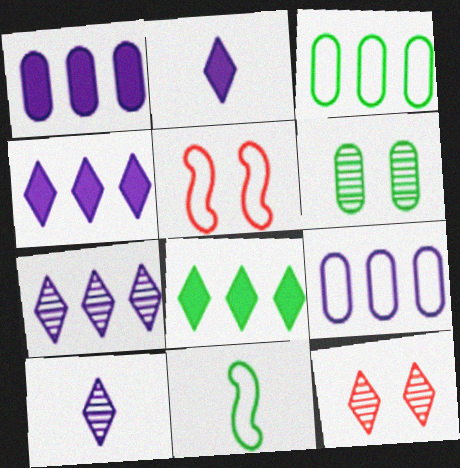[[1, 11, 12], 
[6, 8, 11]]